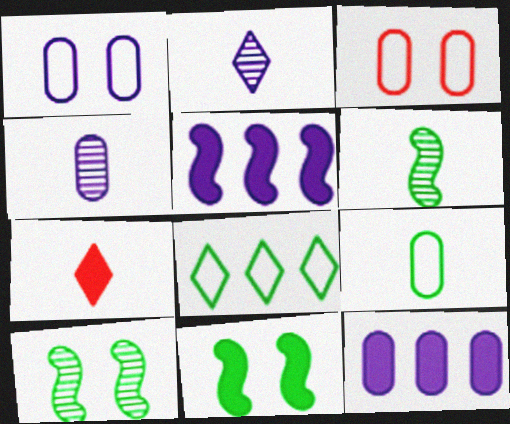[[1, 2, 5], 
[1, 4, 12], 
[7, 11, 12]]